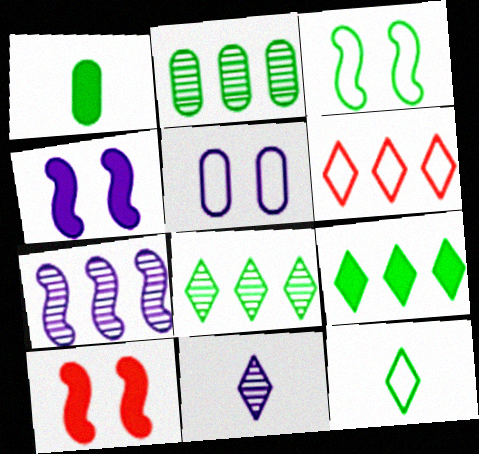[[1, 3, 8]]